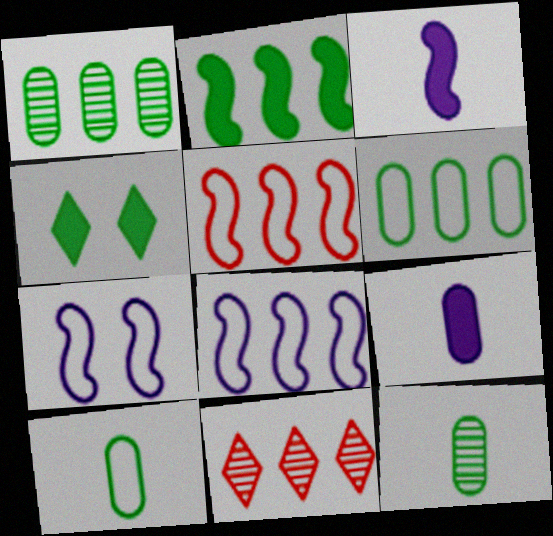[]